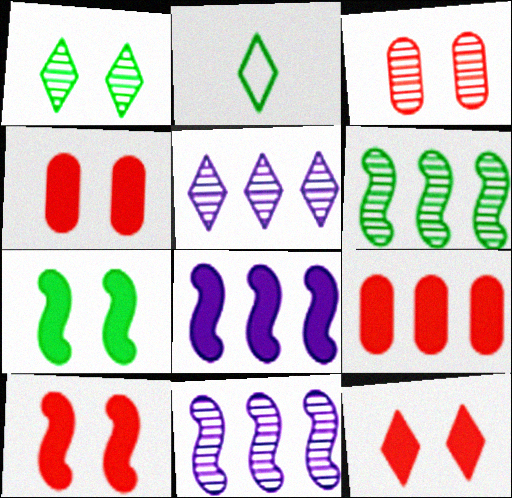[[2, 3, 8], 
[2, 4, 11], 
[2, 5, 12], 
[4, 10, 12]]